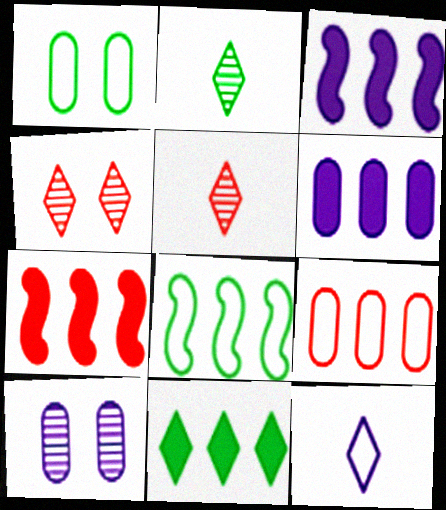[[1, 3, 5], 
[3, 10, 12], 
[4, 11, 12], 
[6, 7, 11]]